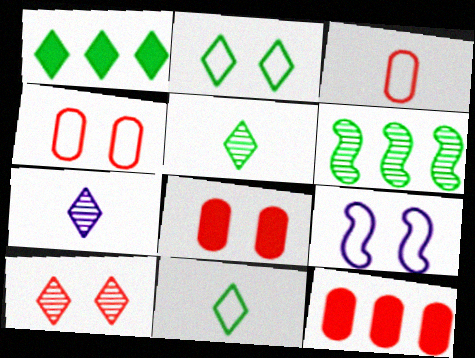[[1, 2, 5], 
[2, 4, 9], 
[5, 9, 12]]